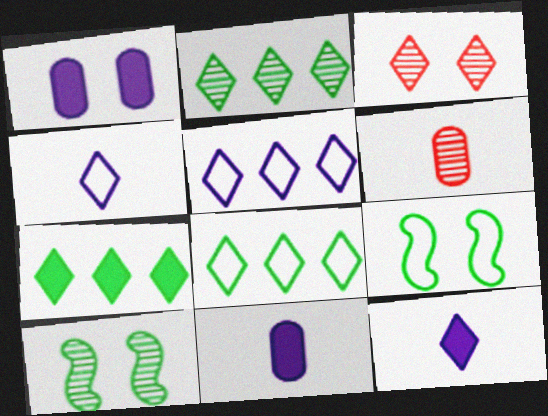[[1, 3, 9], 
[2, 7, 8], 
[3, 4, 7], 
[3, 8, 12]]